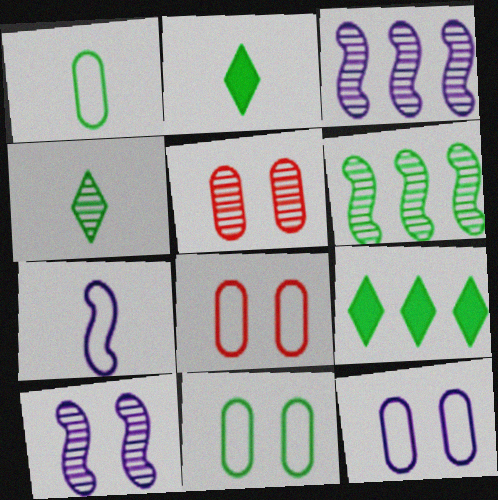[[2, 3, 8], 
[2, 6, 11], 
[3, 4, 5], 
[5, 7, 9], 
[8, 11, 12]]